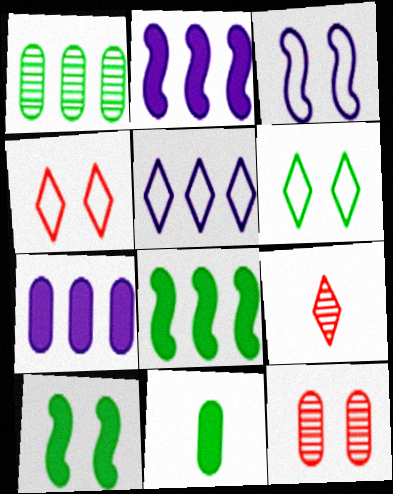[]